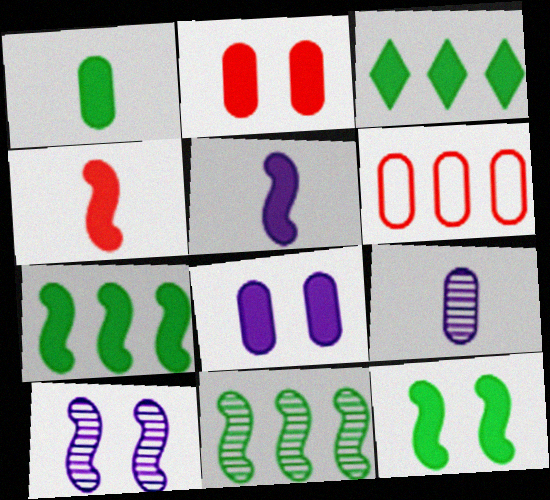[[1, 3, 12], 
[2, 3, 5], 
[3, 4, 8]]